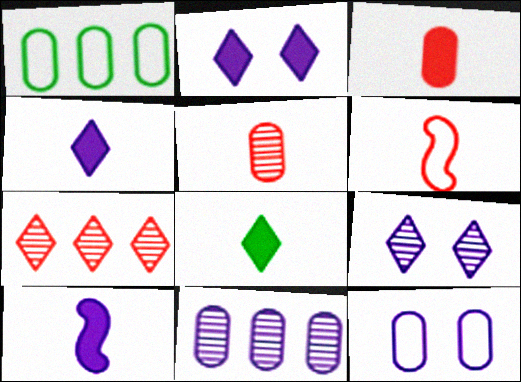[[3, 8, 10]]